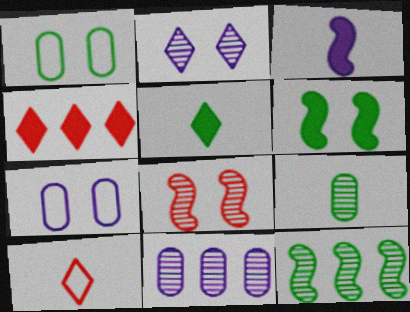[[1, 5, 12], 
[3, 9, 10], 
[6, 10, 11]]